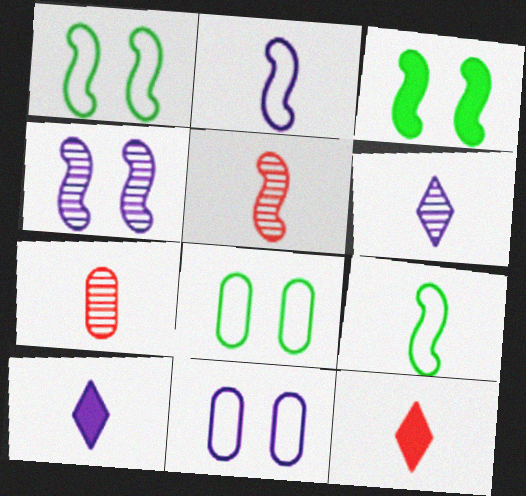[[7, 9, 10]]